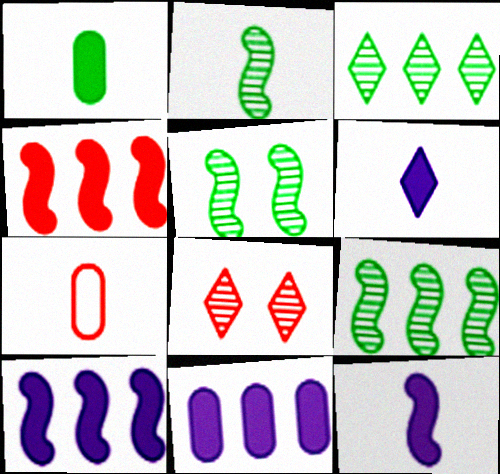[[2, 5, 9], 
[2, 6, 7], 
[4, 7, 8]]